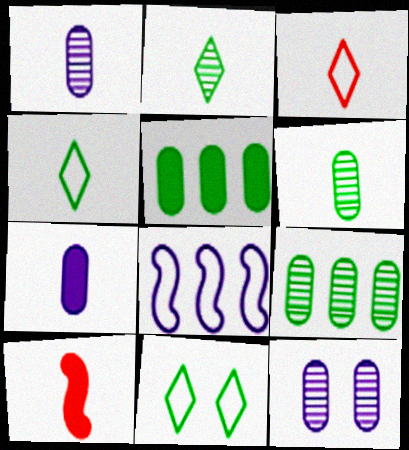[[1, 4, 10]]